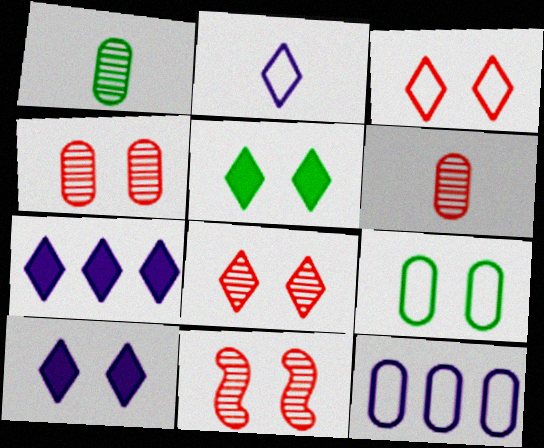[[4, 8, 11], 
[9, 10, 11]]